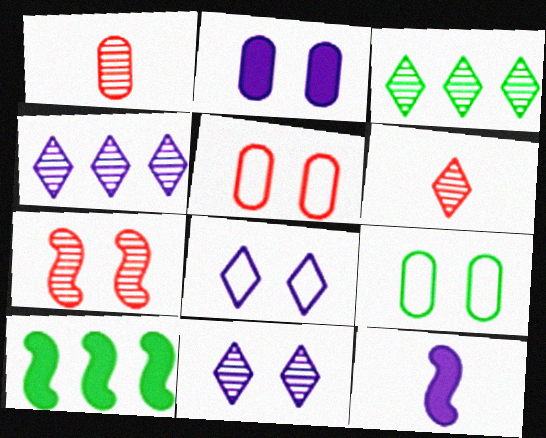[[1, 8, 10], 
[3, 5, 12], 
[3, 6, 11]]